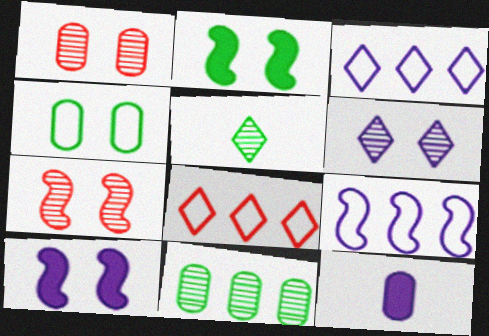[[6, 9, 12]]